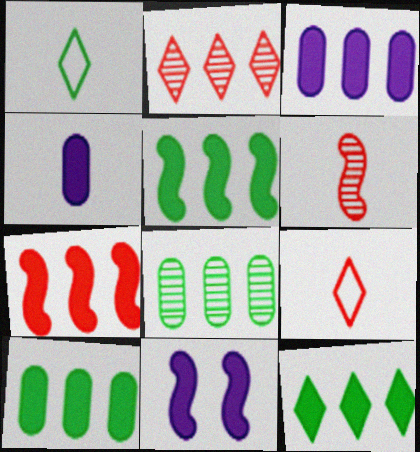[[1, 4, 6], 
[3, 7, 12], 
[5, 10, 12], 
[8, 9, 11]]